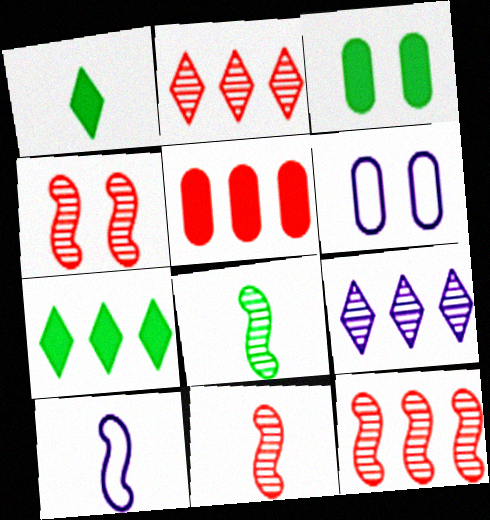[[1, 6, 12], 
[2, 3, 10], 
[4, 11, 12], 
[6, 7, 11]]